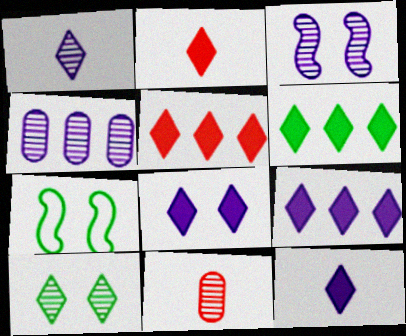[[1, 3, 4], 
[2, 4, 7], 
[2, 6, 8], 
[5, 6, 9], 
[7, 9, 11], 
[8, 9, 12]]